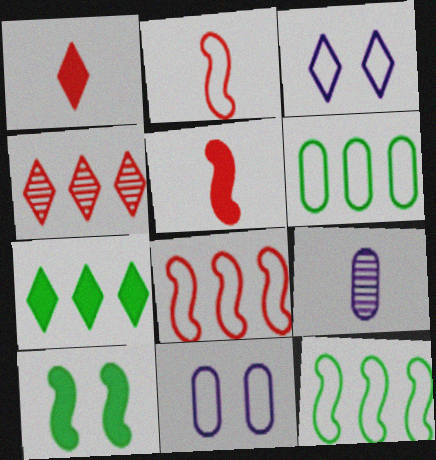[[2, 3, 6]]